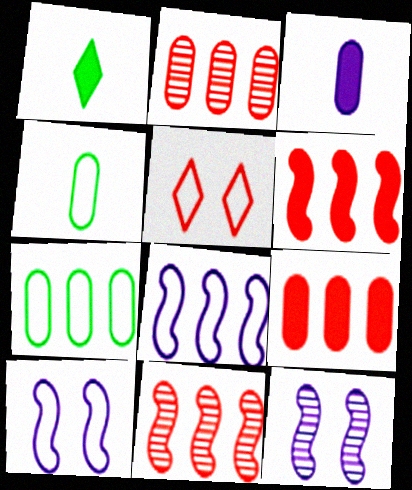[[1, 2, 10], 
[4, 5, 8]]